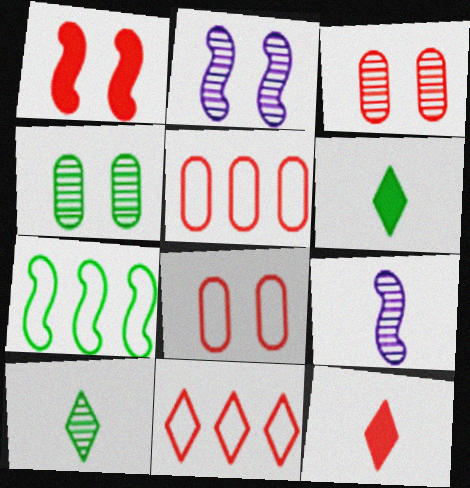[[1, 7, 9], 
[2, 5, 6], 
[4, 6, 7]]